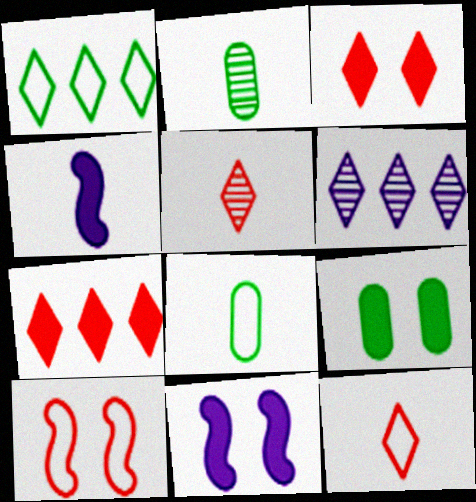[[1, 6, 7], 
[2, 4, 12], 
[3, 9, 11], 
[4, 5, 8], 
[4, 7, 9]]